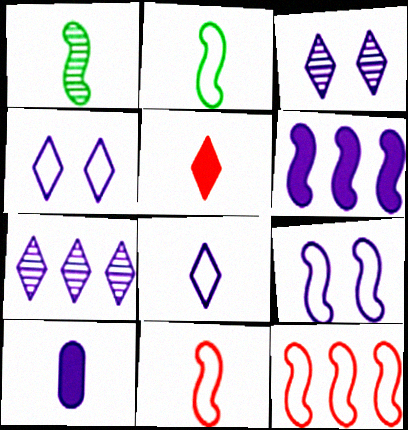[[2, 9, 12], 
[7, 9, 10]]